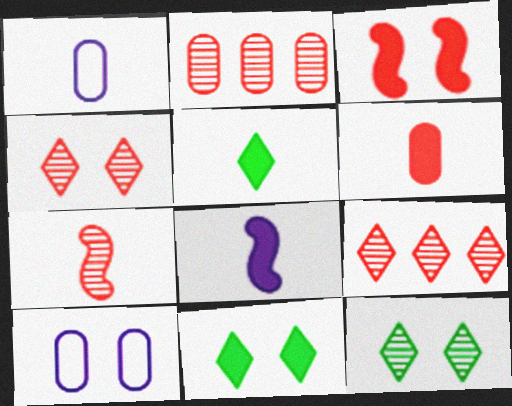[[1, 5, 7], 
[2, 4, 7], 
[3, 10, 12], 
[5, 6, 8]]